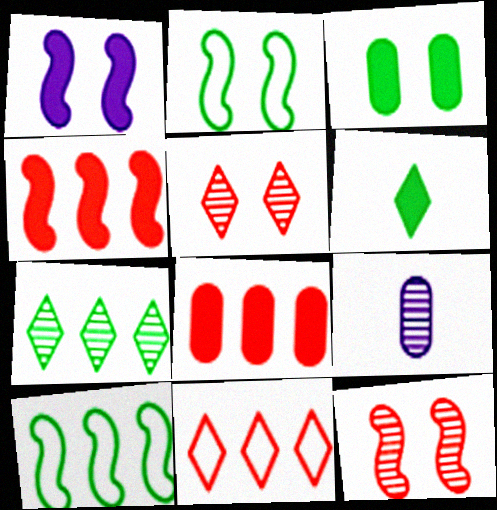[[1, 2, 12], 
[1, 6, 8], 
[7, 9, 12]]